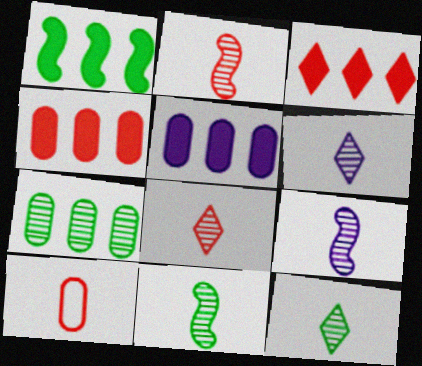[[1, 3, 5], 
[2, 9, 11], 
[6, 8, 12]]